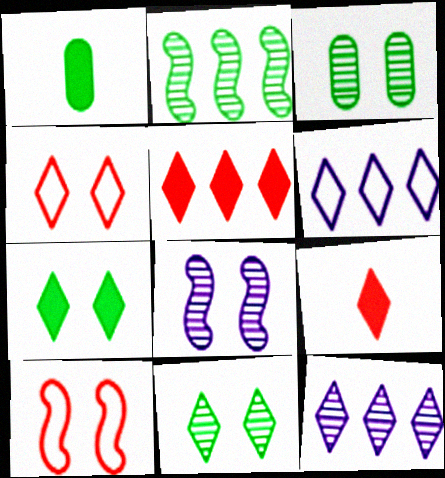[[1, 10, 12], 
[6, 9, 11]]